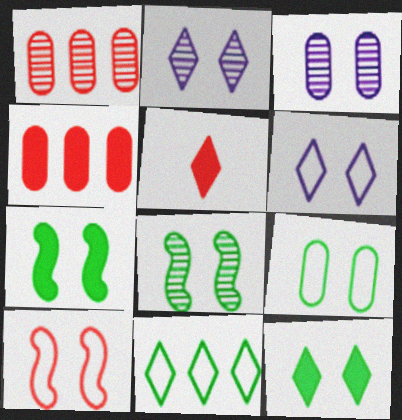[[1, 5, 10], 
[2, 5, 11], 
[3, 10, 12], 
[6, 9, 10], 
[8, 9, 12]]